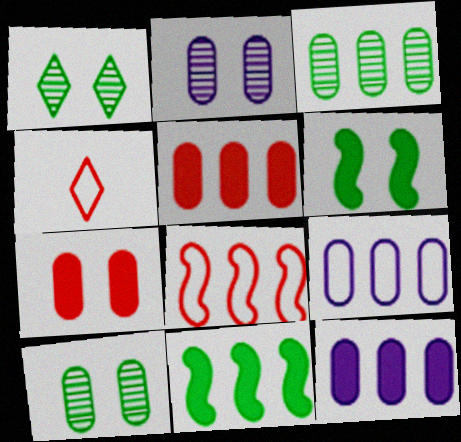[[2, 4, 11], 
[3, 5, 9]]